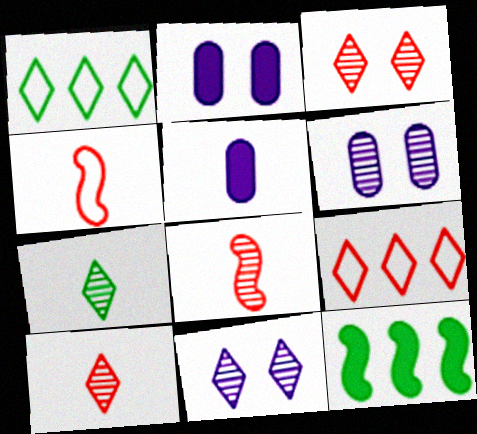[[1, 2, 8], 
[4, 5, 7]]